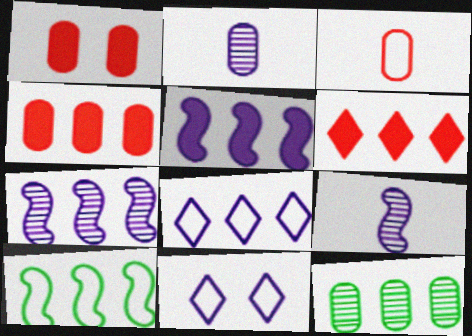[[2, 5, 11], 
[3, 10, 11]]